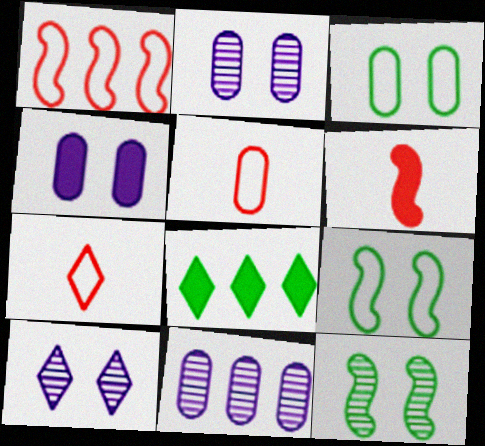[[1, 8, 11], 
[4, 6, 8], 
[7, 8, 10]]